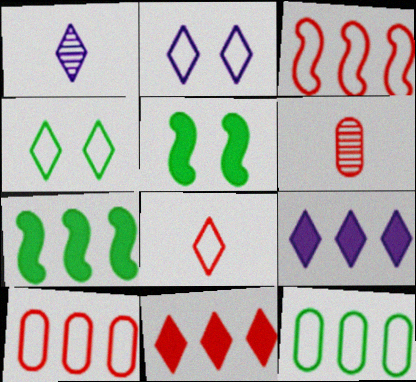[[1, 2, 9], 
[1, 4, 11], 
[1, 5, 10], 
[2, 6, 7]]